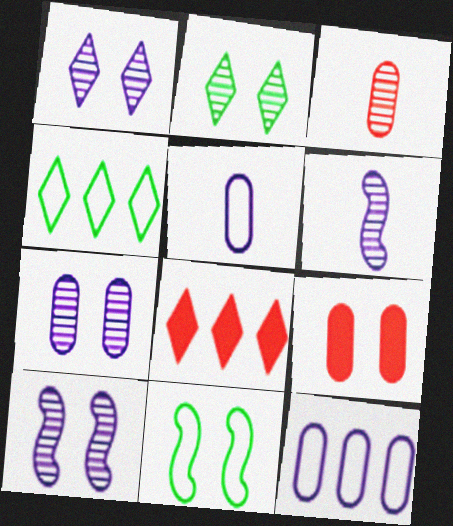[[1, 7, 10], 
[1, 9, 11], 
[4, 6, 9]]